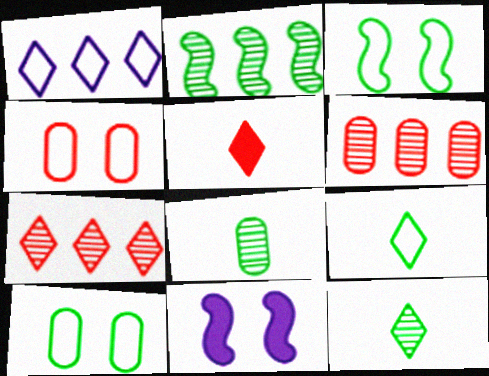[[6, 9, 11]]